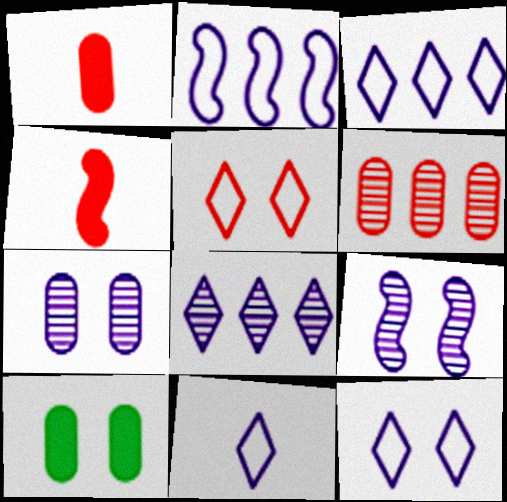[[3, 11, 12], 
[4, 5, 6], 
[5, 9, 10]]